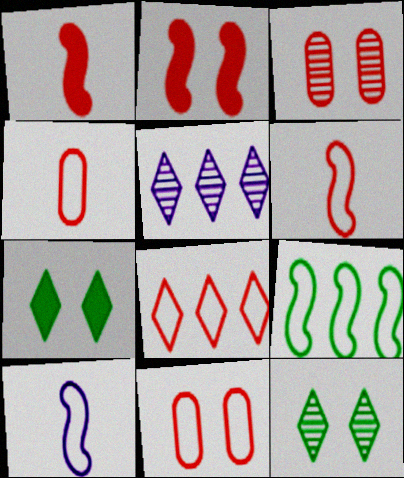[[1, 3, 8], 
[6, 8, 11]]